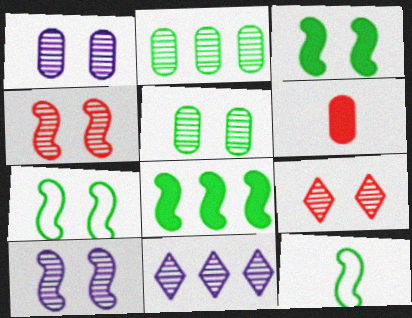[[5, 9, 10], 
[6, 7, 11]]